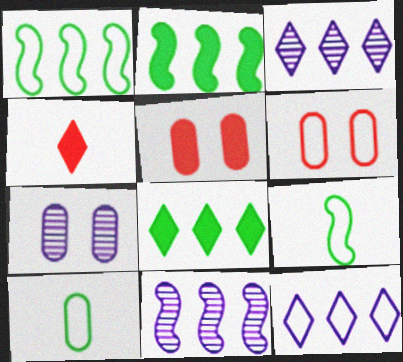[[1, 4, 7], 
[3, 5, 9], 
[6, 9, 12]]